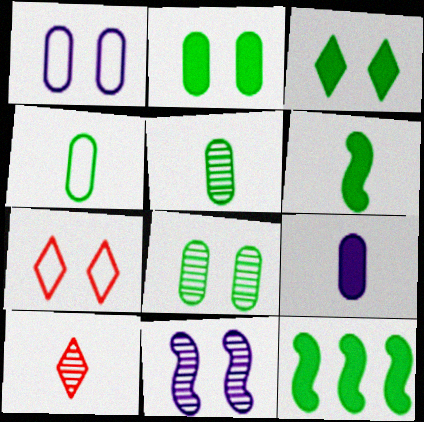[[1, 10, 12], 
[2, 7, 11]]